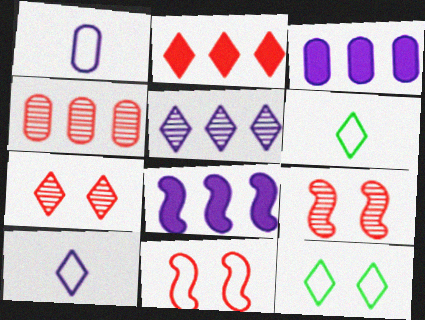[[3, 6, 9]]